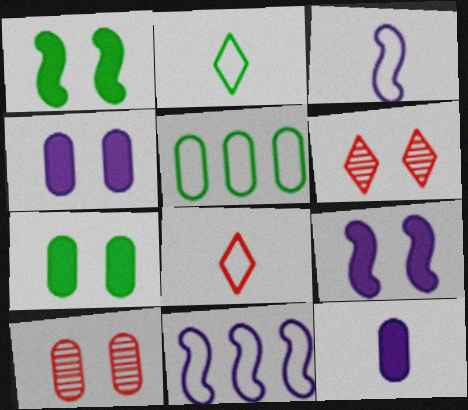[[5, 10, 12]]